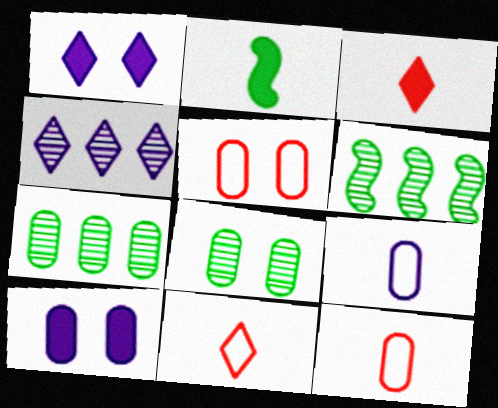[[1, 6, 12], 
[2, 4, 5], 
[5, 8, 10], 
[6, 10, 11], 
[7, 10, 12]]